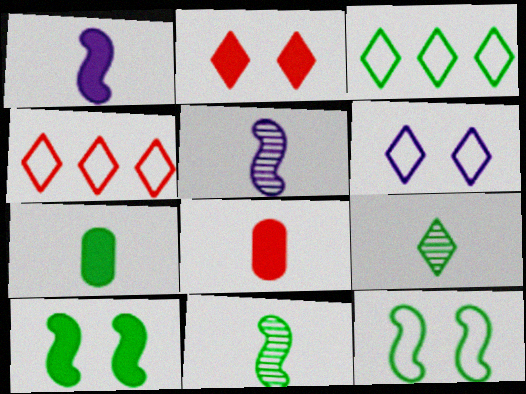[]